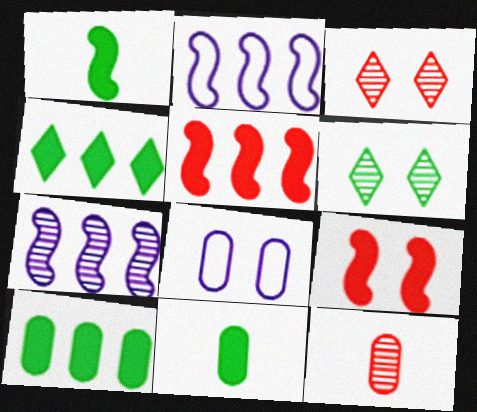[[2, 3, 11], 
[6, 7, 12], 
[6, 8, 9], 
[8, 10, 12]]